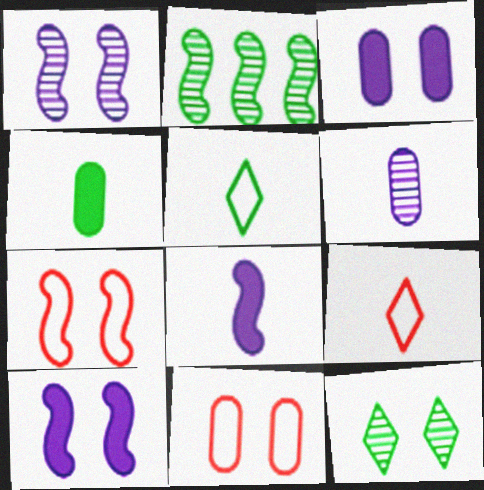[[2, 3, 9], 
[2, 7, 8], 
[3, 7, 12], 
[10, 11, 12]]